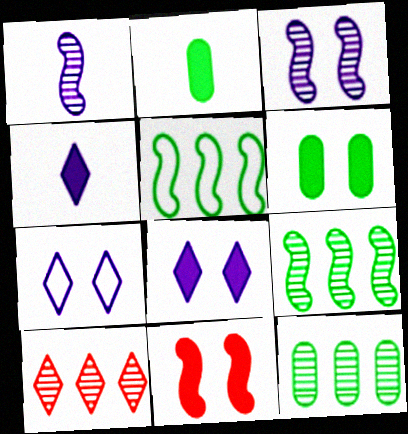[[1, 5, 11], 
[6, 8, 11]]